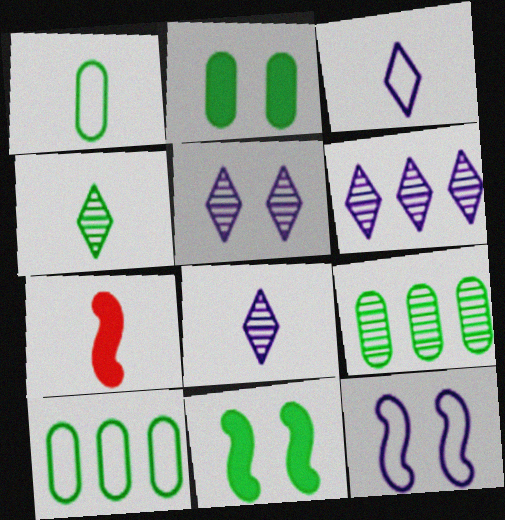[[1, 2, 9], 
[1, 7, 8], 
[4, 10, 11], 
[5, 6, 8], 
[5, 7, 10]]